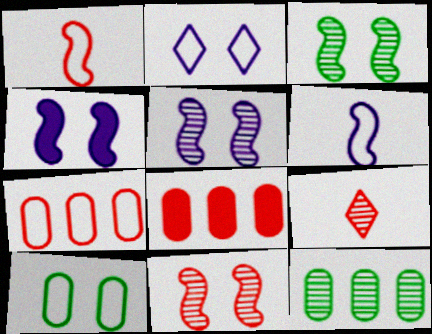[[3, 5, 11], 
[5, 9, 12]]